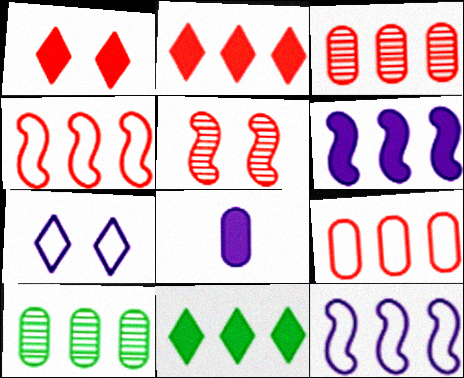[[2, 3, 4], 
[2, 10, 12], 
[3, 11, 12]]